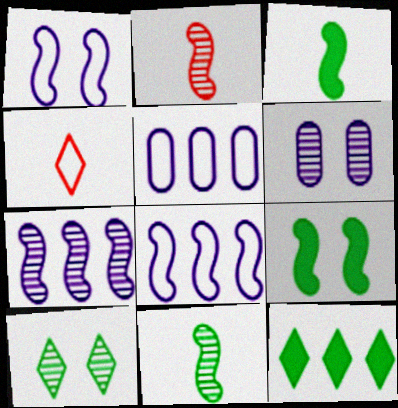[[2, 8, 9]]